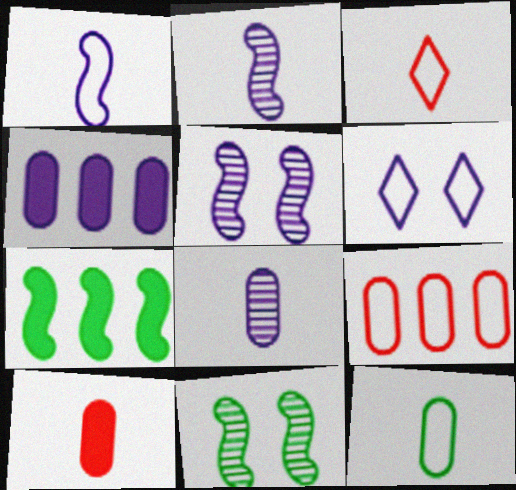[[1, 3, 12], 
[2, 4, 6], 
[3, 4, 11], 
[8, 10, 12]]